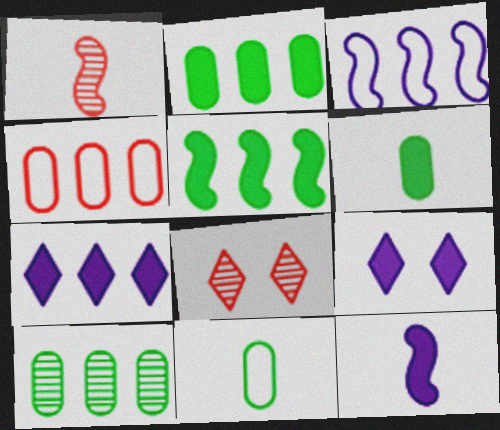[[3, 6, 8]]